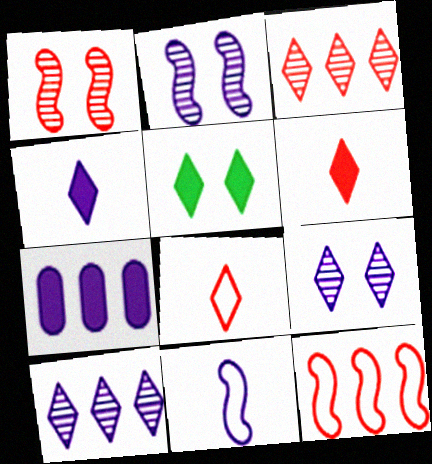[[5, 8, 10], 
[7, 9, 11]]